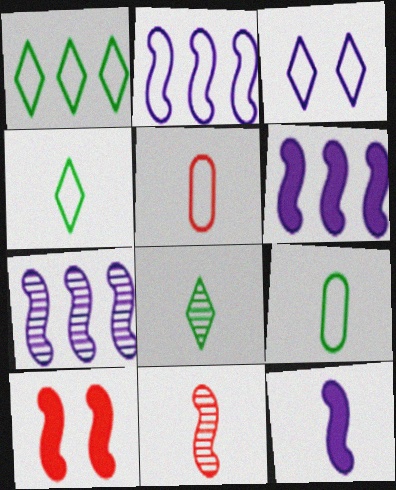[[2, 6, 7], 
[5, 8, 12]]